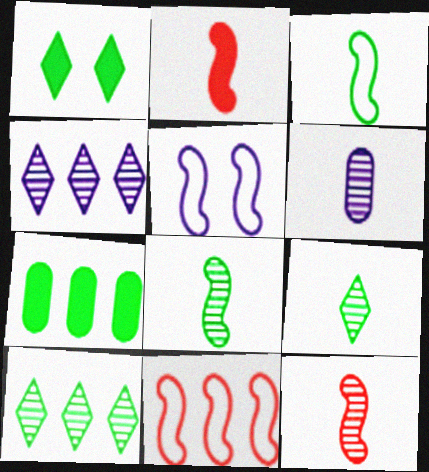[[1, 6, 11], 
[3, 5, 11], 
[4, 7, 11], 
[6, 9, 12]]